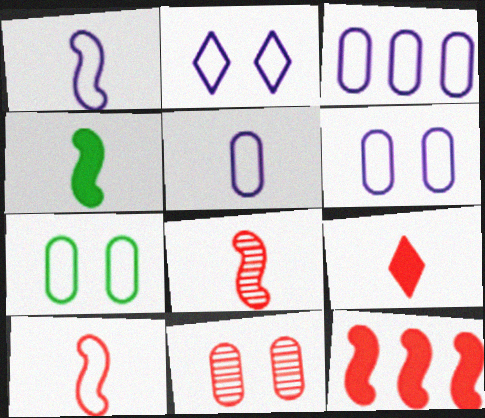[[1, 2, 3], 
[1, 4, 8], 
[3, 5, 6]]